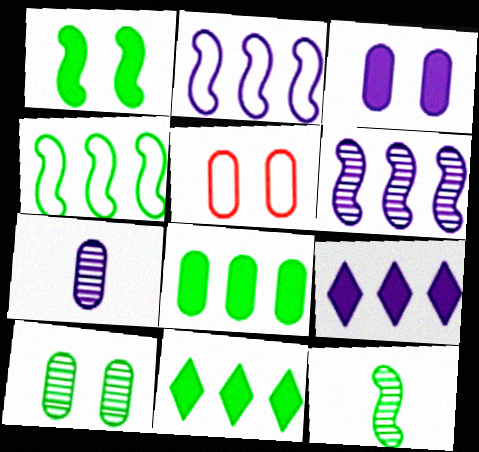[[1, 4, 12], 
[3, 5, 10], 
[5, 7, 8], 
[5, 9, 12]]